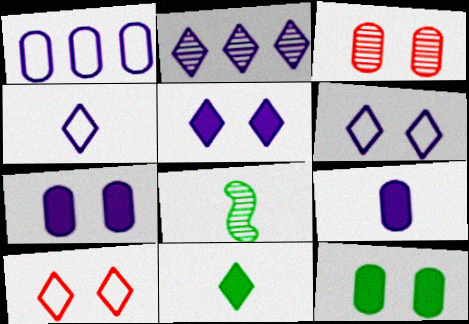[[2, 3, 8], 
[2, 4, 5], 
[2, 10, 11]]